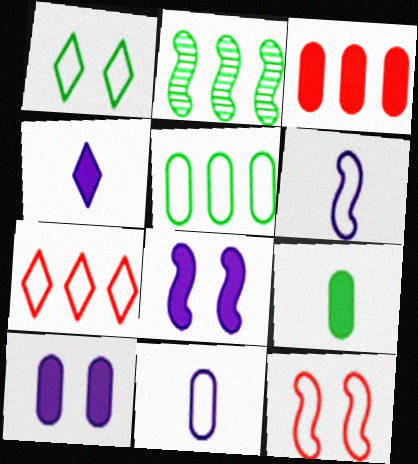[[1, 2, 9], 
[3, 9, 10]]